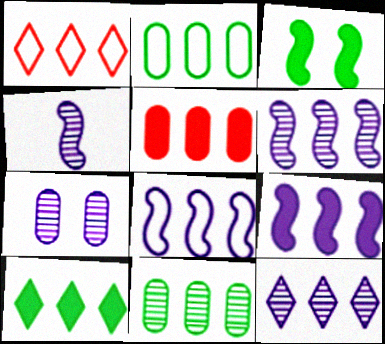[[1, 2, 8], 
[1, 9, 11], 
[1, 10, 12], 
[4, 7, 12], 
[5, 9, 10], 
[6, 8, 9]]